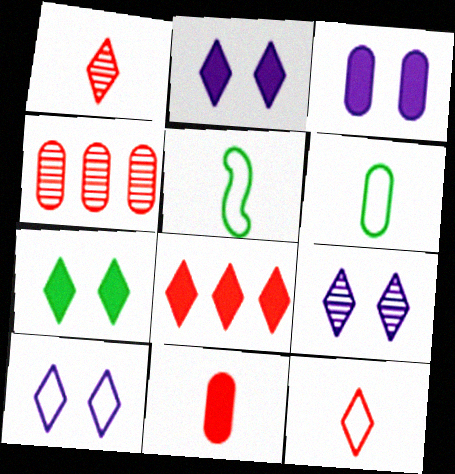[[2, 4, 5], 
[2, 9, 10], 
[3, 4, 6]]